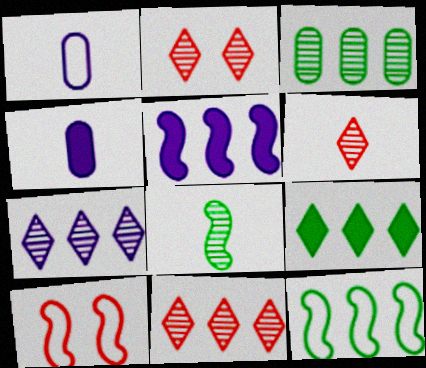[[2, 4, 12], 
[2, 6, 11], 
[3, 9, 12], 
[5, 8, 10]]